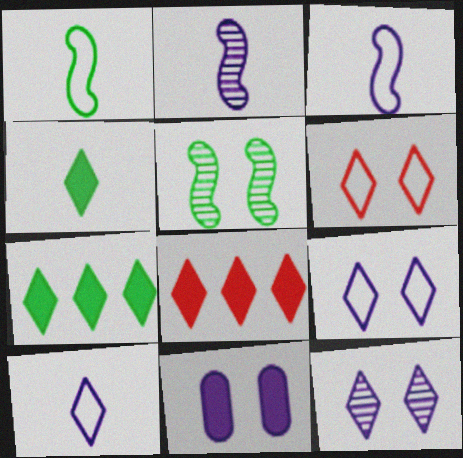[[5, 6, 11]]